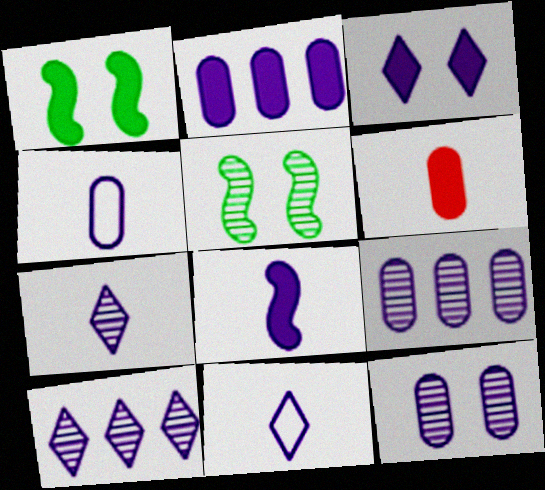[[2, 3, 8], 
[2, 4, 12], 
[3, 10, 11], 
[4, 7, 8]]